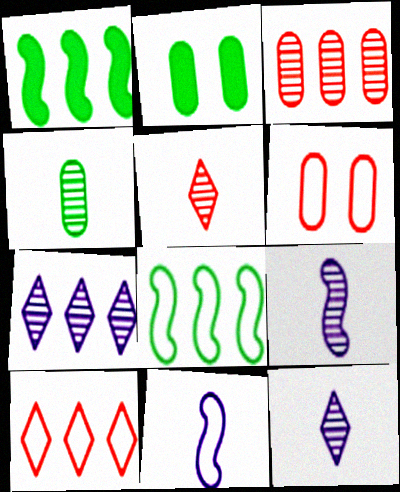[[1, 6, 12], 
[2, 9, 10], 
[4, 5, 9]]